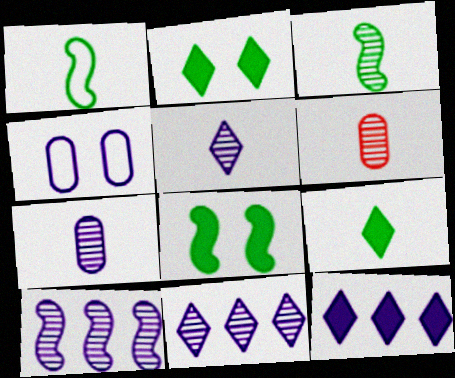[[3, 5, 6]]